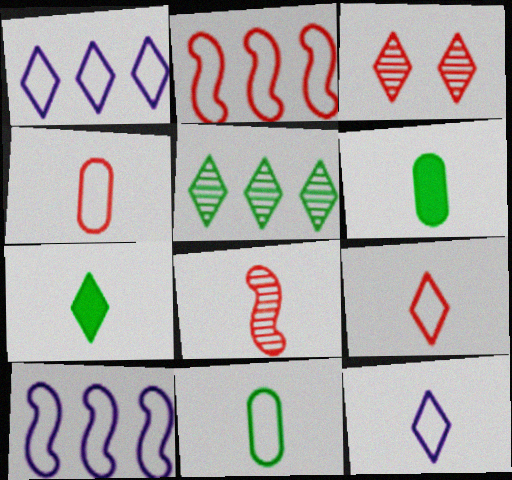[[1, 3, 7], 
[3, 6, 10], 
[6, 8, 12]]